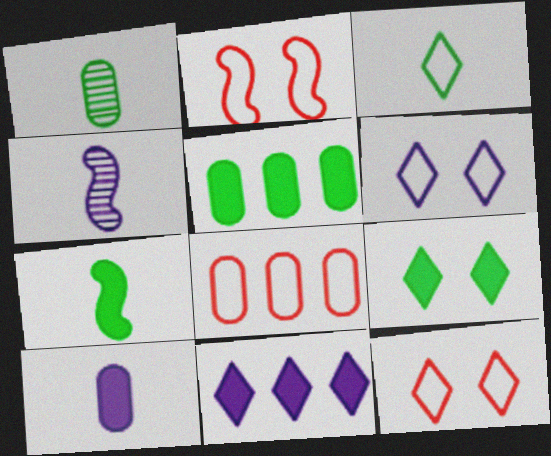[[1, 2, 11], 
[1, 3, 7], 
[4, 5, 12], 
[4, 8, 9], 
[5, 7, 9]]